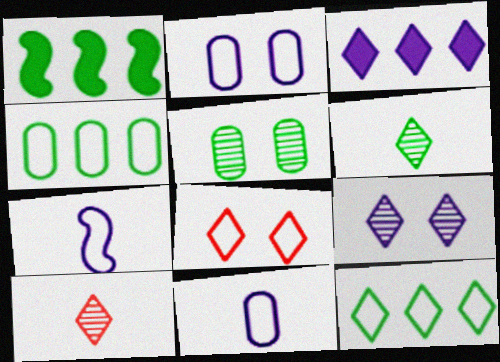[[1, 2, 10], 
[3, 6, 8], 
[4, 7, 8]]